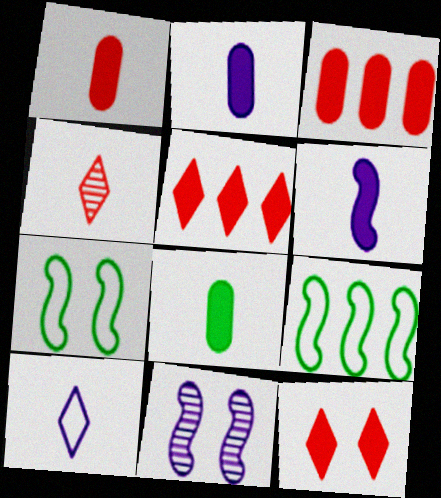[[1, 2, 8]]